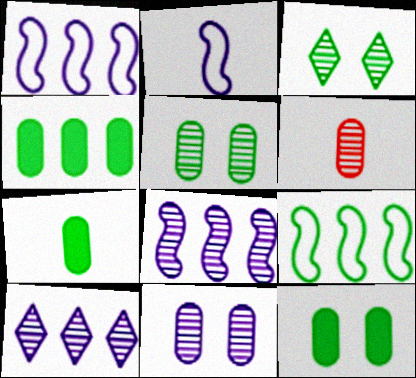[[3, 6, 8], 
[3, 7, 9], 
[4, 7, 12]]